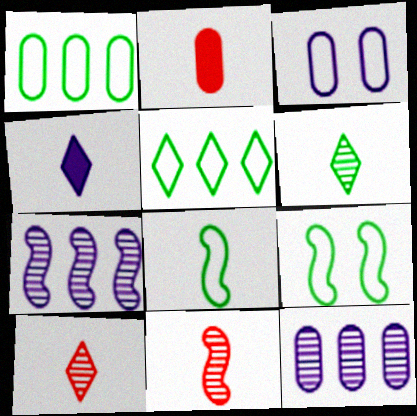[[3, 4, 7]]